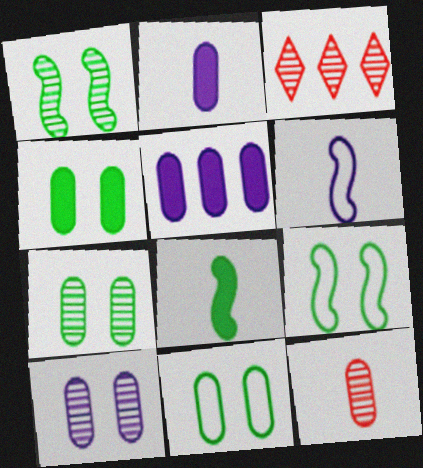[[2, 3, 9], 
[3, 4, 6], 
[4, 7, 11], 
[5, 11, 12]]